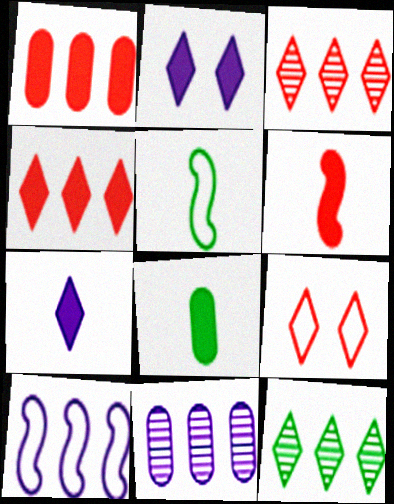[[1, 10, 12], 
[6, 7, 8], 
[7, 9, 12]]